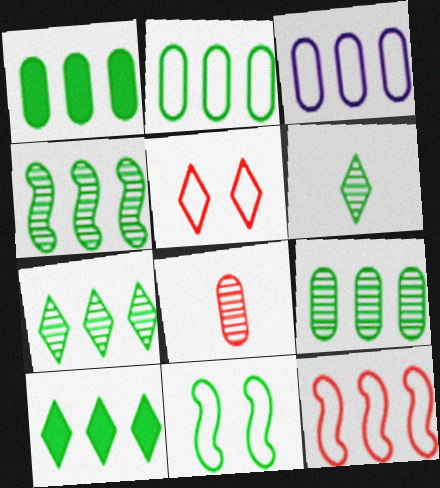[[1, 2, 9], 
[1, 6, 11], 
[2, 4, 10], 
[4, 7, 9]]